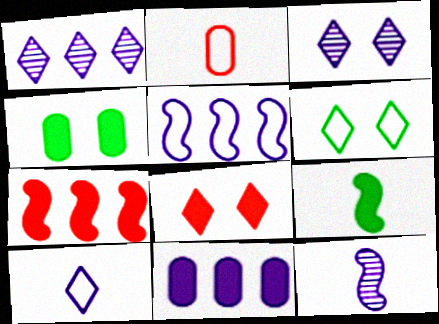[[1, 5, 11], 
[2, 5, 6], 
[3, 6, 8], 
[8, 9, 11]]